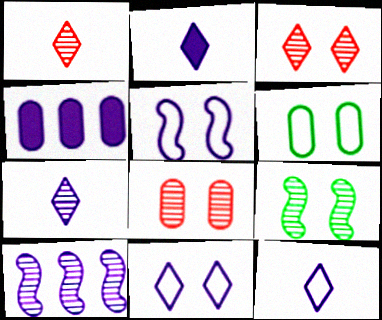[[2, 7, 12], 
[4, 5, 7]]